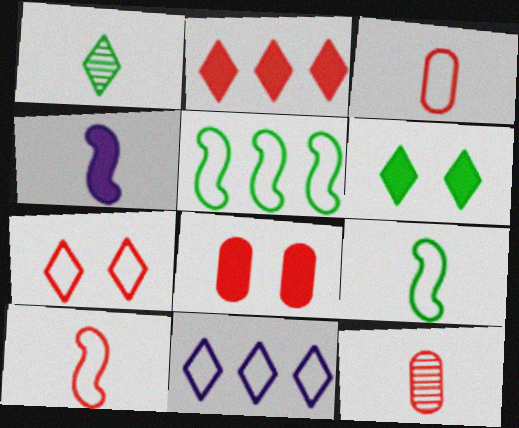[[1, 3, 4]]